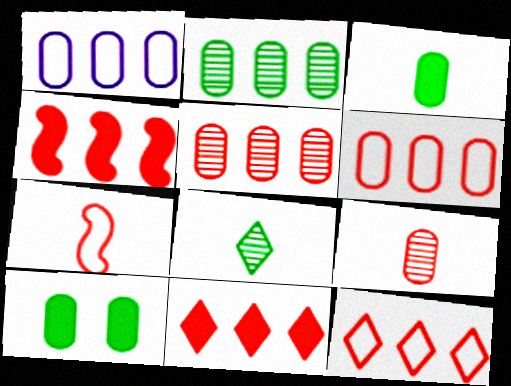[[1, 9, 10], 
[4, 5, 12]]